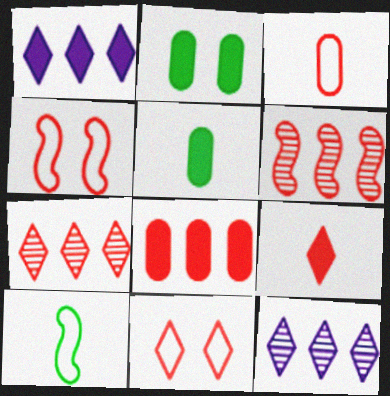[[4, 5, 12], 
[7, 9, 11]]